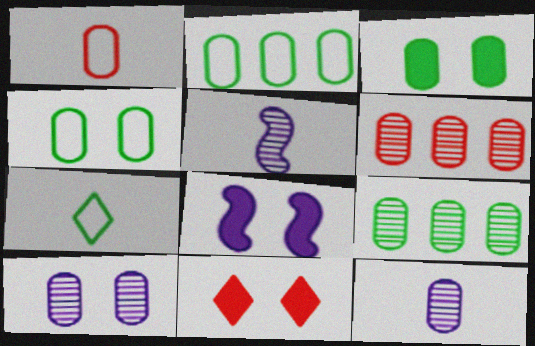[[2, 5, 11], 
[3, 8, 11], 
[6, 7, 8]]